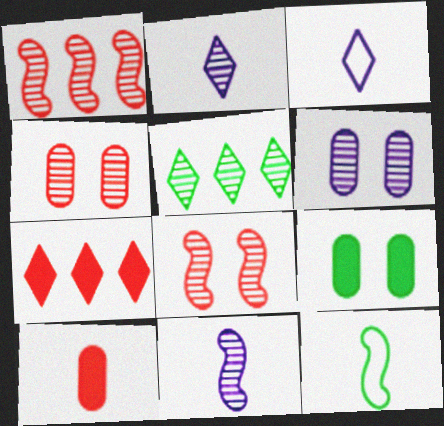[[1, 3, 9], 
[2, 10, 12], 
[4, 5, 11], 
[5, 9, 12], 
[6, 7, 12]]